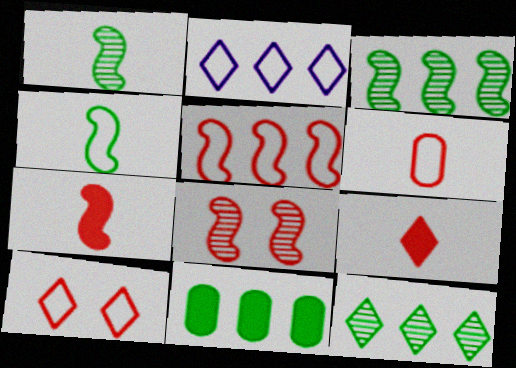[[5, 6, 10], 
[5, 7, 8]]